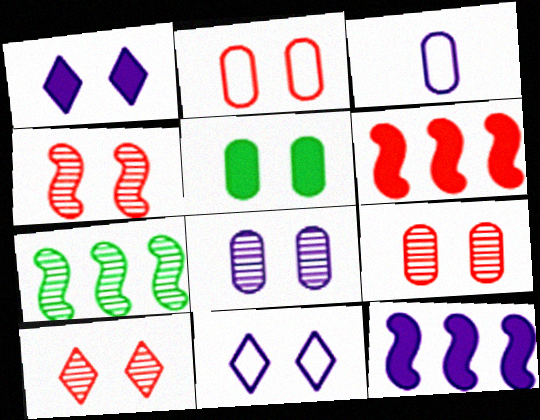[[2, 5, 8], 
[4, 5, 11], 
[4, 9, 10]]